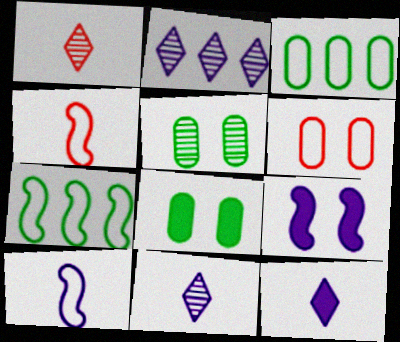[[1, 3, 9], 
[2, 4, 8]]